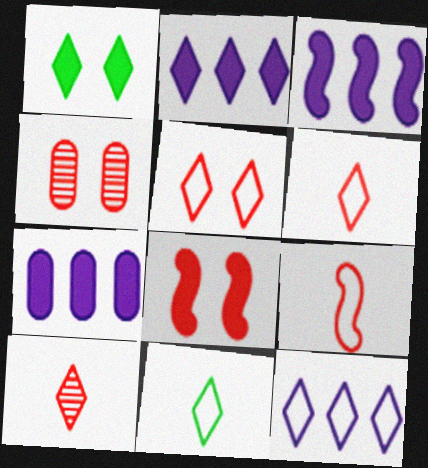[[1, 10, 12], 
[2, 3, 7], 
[3, 4, 11], 
[4, 5, 8], 
[5, 11, 12]]